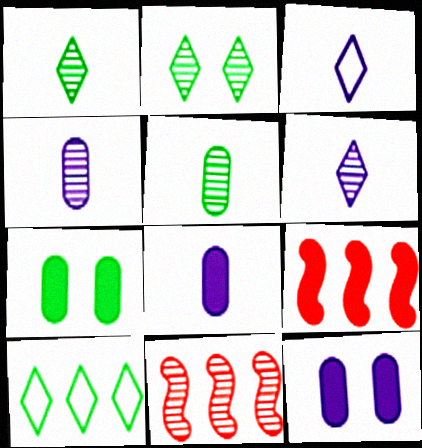[[2, 4, 11], 
[3, 7, 11]]